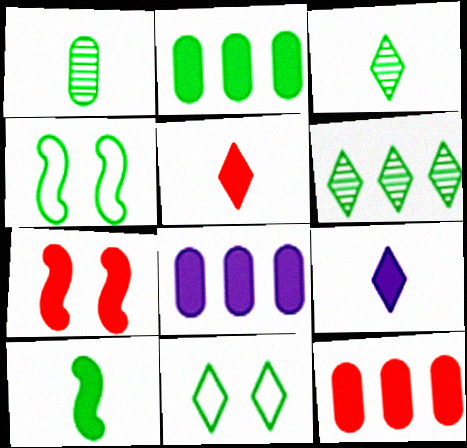[[2, 3, 4], 
[2, 7, 9], 
[2, 8, 12], 
[5, 7, 12]]